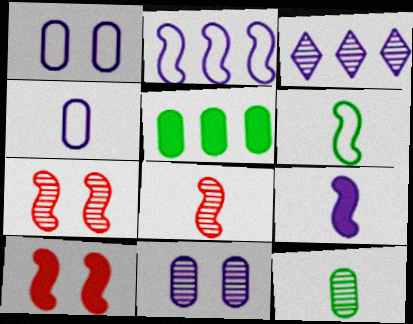[[1, 3, 9], 
[3, 7, 12], 
[6, 8, 9]]